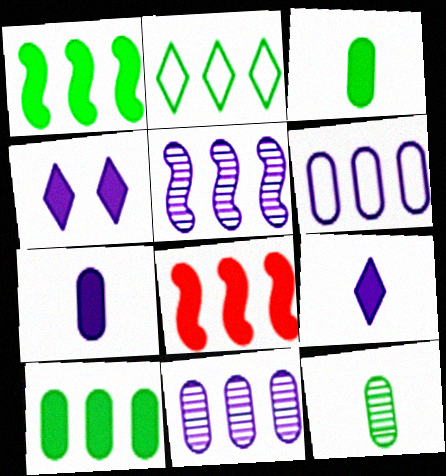[[2, 8, 11], 
[3, 4, 8]]